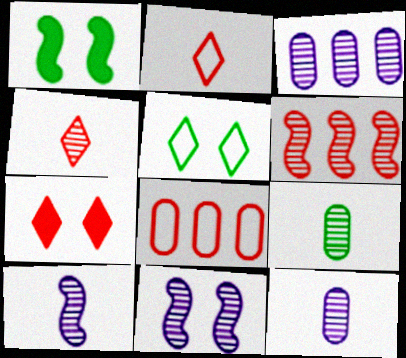[[1, 2, 3], 
[4, 9, 10]]